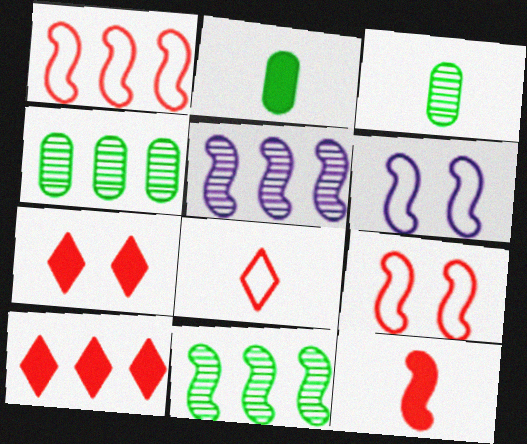[[3, 6, 10], 
[6, 11, 12]]